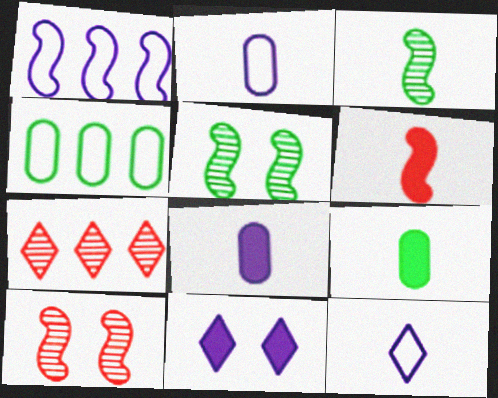[[1, 5, 6]]